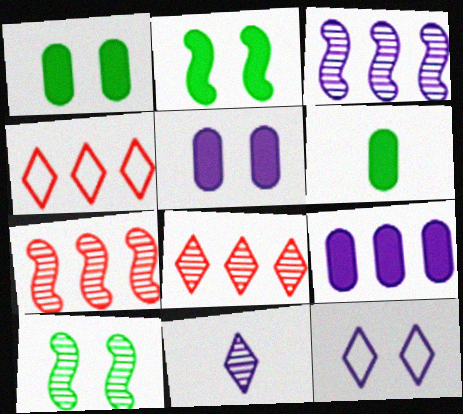[[6, 7, 12]]